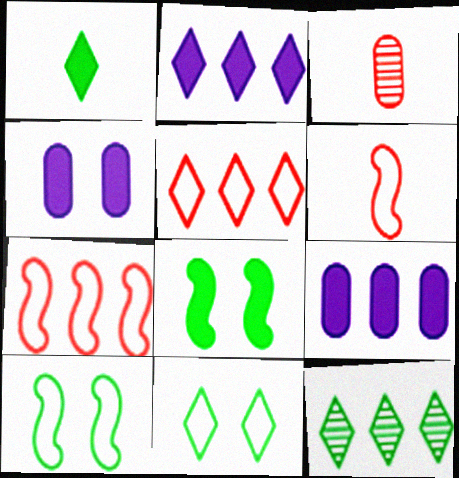[[1, 11, 12], 
[2, 3, 10], 
[2, 5, 12], 
[4, 6, 12], 
[7, 9, 12]]